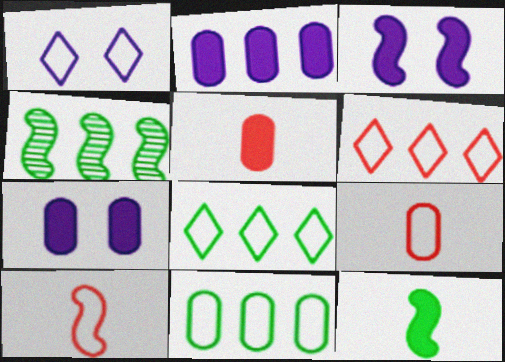[[1, 4, 5], 
[1, 10, 11], 
[2, 4, 6], 
[3, 4, 10]]